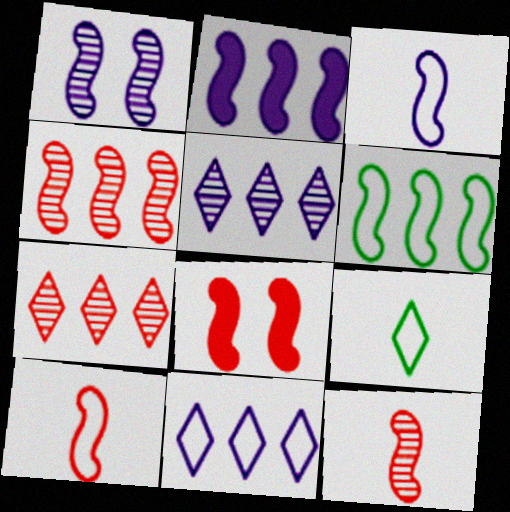[[1, 2, 3], 
[2, 4, 6], 
[4, 8, 10]]